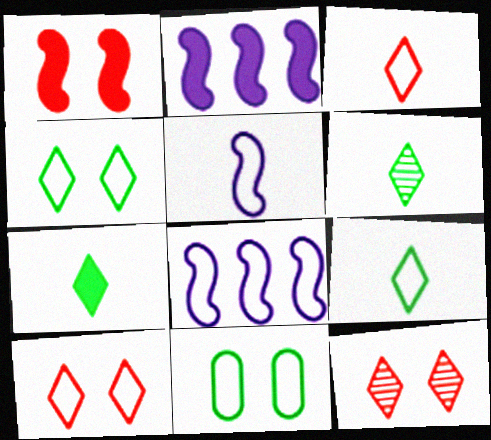[[3, 8, 11], 
[6, 7, 9]]